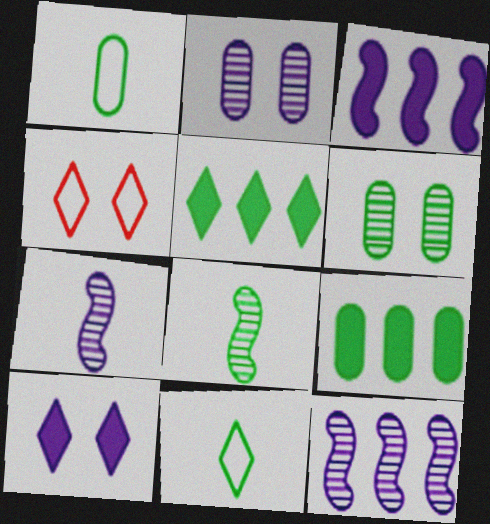[[1, 6, 9], 
[4, 7, 9]]